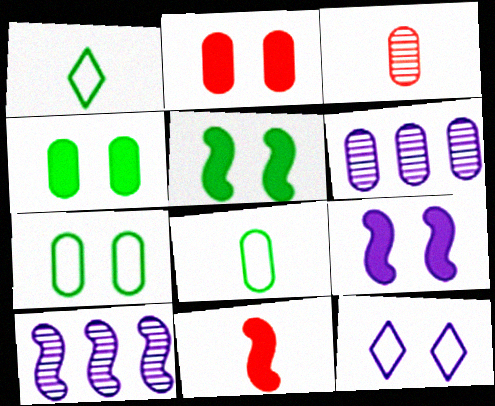[[1, 2, 10], 
[2, 6, 8]]